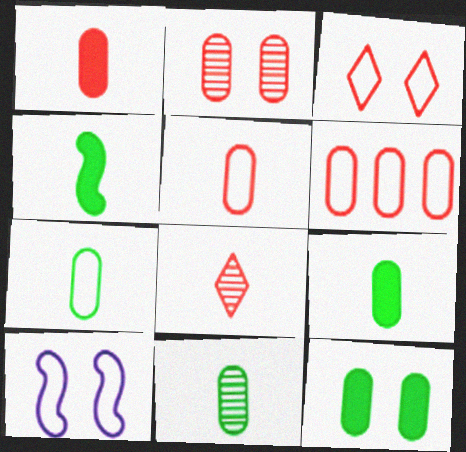[[1, 2, 6], 
[7, 9, 11]]